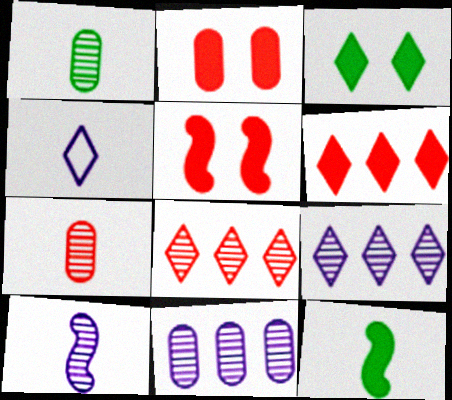[[3, 4, 8], 
[4, 7, 12]]